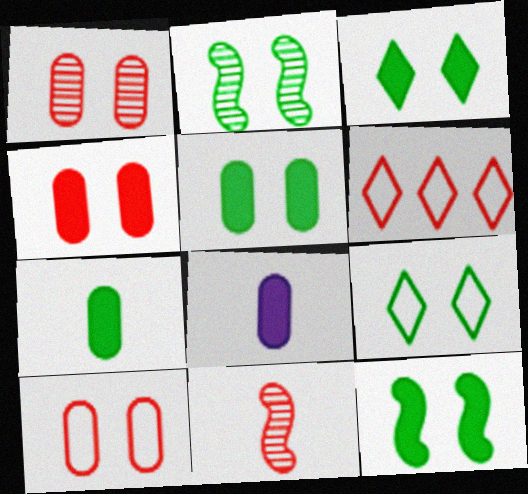[[1, 4, 10], 
[2, 5, 9], 
[2, 6, 8], 
[3, 5, 12], 
[4, 6, 11]]